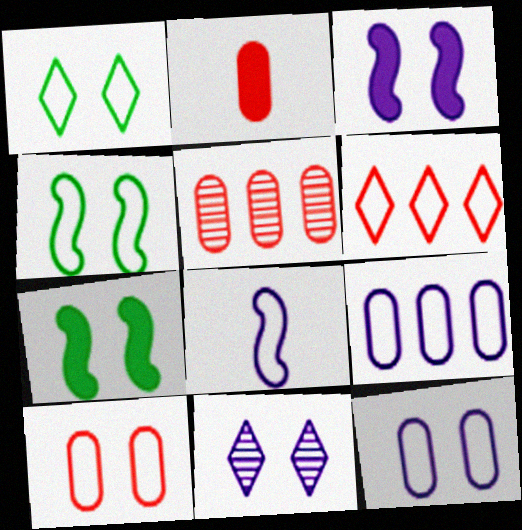[[2, 5, 10], 
[3, 11, 12], 
[7, 10, 11]]